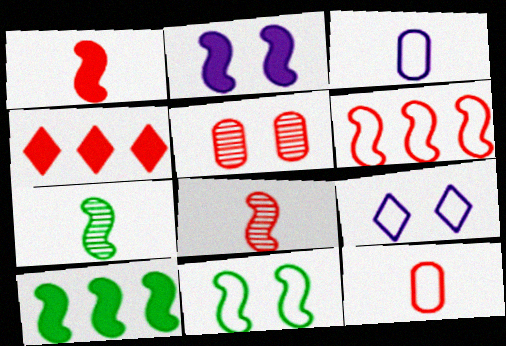[[1, 2, 10], 
[2, 6, 7], 
[7, 10, 11]]